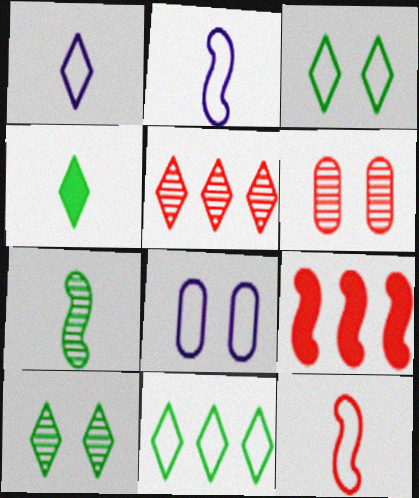[[4, 10, 11], 
[8, 11, 12]]